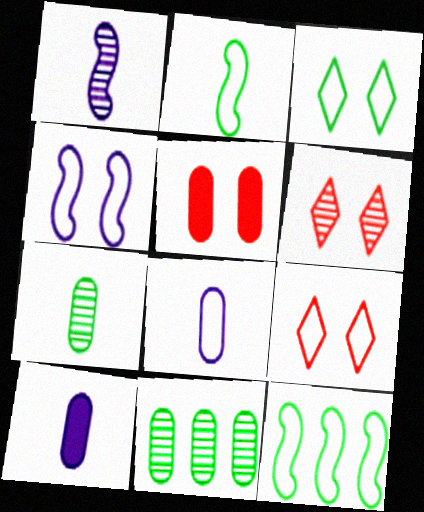[[1, 6, 11], 
[5, 8, 11], 
[6, 10, 12], 
[8, 9, 12]]